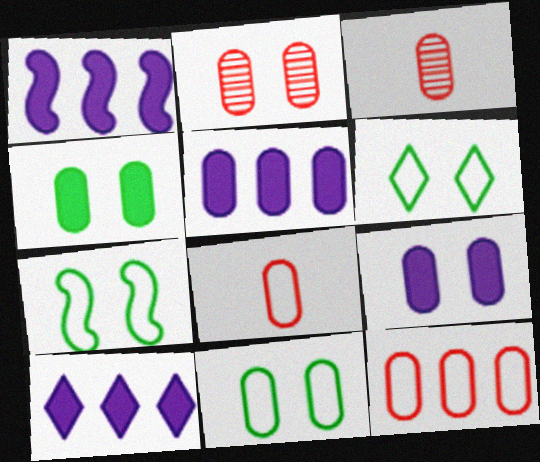[[1, 3, 6], 
[1, 5, 10], 
[2, 9, 11], 
[3, 5, 11], 
[3, 7, 10], 
[6, 7, 11]]